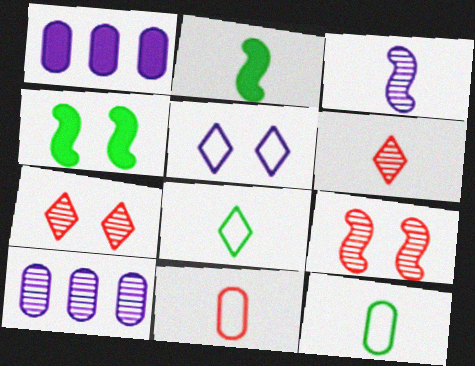[[1, 3, 5], 
[1, 8, 9]]